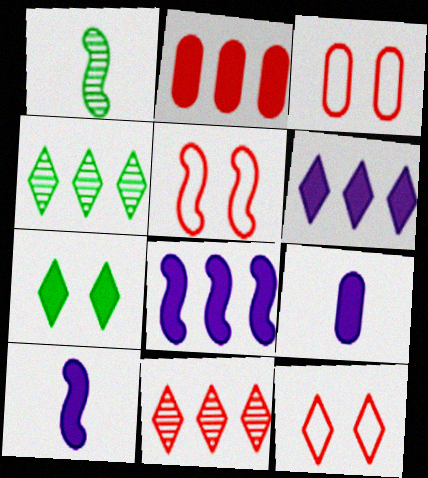[[1, 3, 6], 
[1, 5, 8], 
[2, 7, 10], 
[3, 4, 10], 
[3, 5, 12], 
[4, 5, 9]]